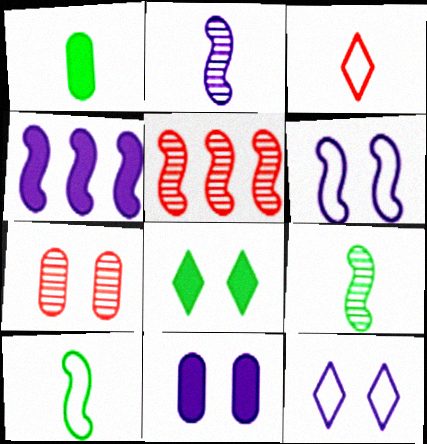[[1, 2, 3], 
[1, 5, 12], 
[2, 4, 6], 
[6, 7, 8]]